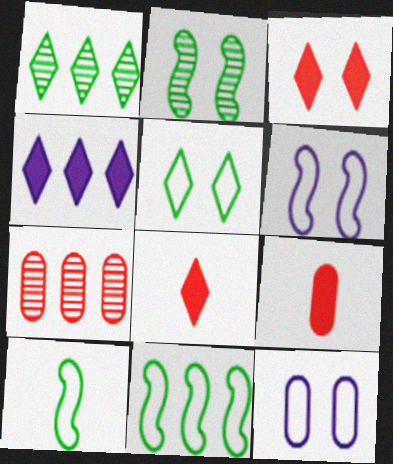[[1, 6, 9], 
[2, 3, 12], 
[4, 7, 11]]